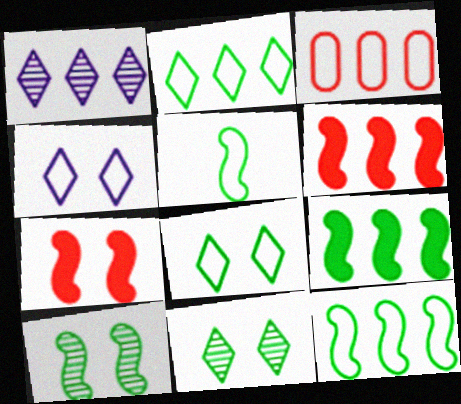[[1, 3, 9], 
[3, 4, 5], 
[5, 9, 10]]